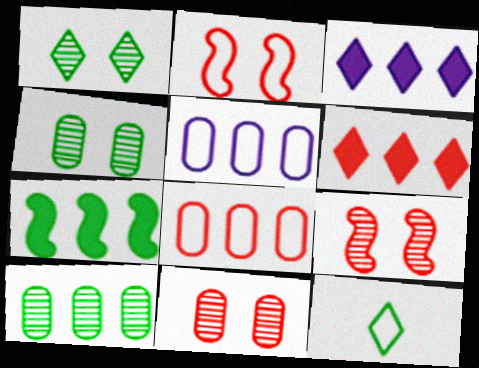[[2, 5, 12], 
[4, 7, 12]]